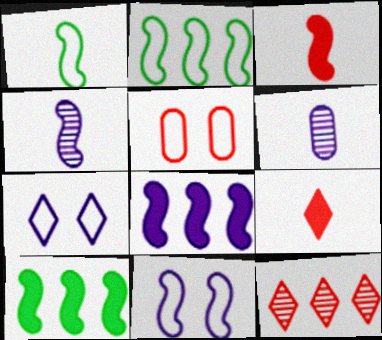[[1, 3, 4], 
[1, 6, 9], 
[3, 5, 12], 
[4, 8, 11], 
[6, 7, 8]]